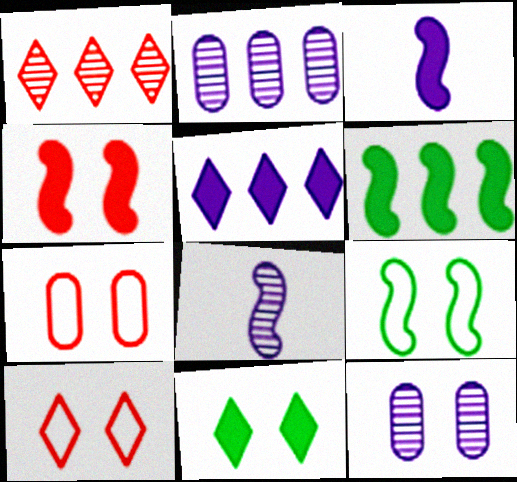[[3, 4, 6]]